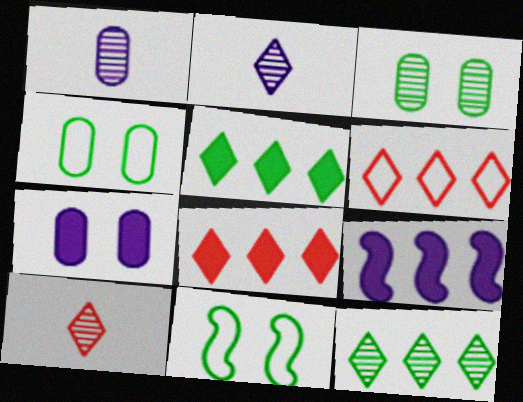[[1, 8, 11], 
[4, 9, 10]]